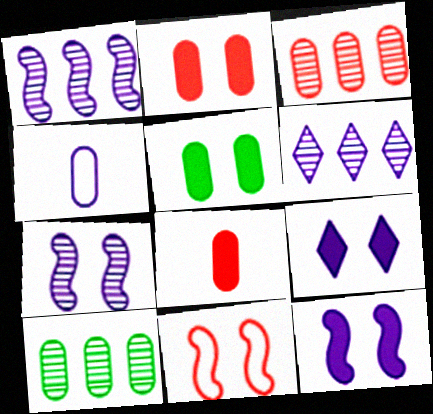[[1, 4, 9], 
[2, 4, 10], 
[3, 4, 5], 
[4, 6, 12]]